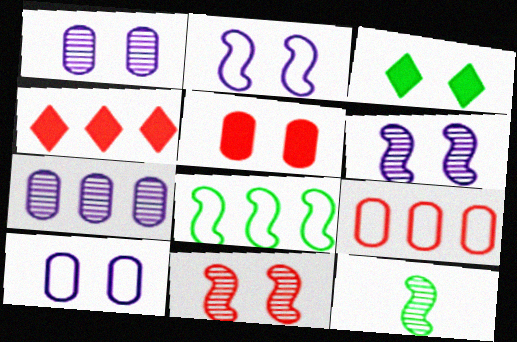[[3, 10, 11], 
[4, 7, 8], 
[4, 10, 12]]